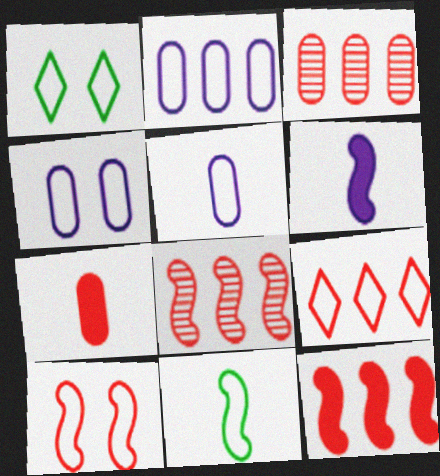[[1, 3, 6], 
[1, 4, 10], 
[2, 4, 5], 
[3, 9, 12], 
[4, 9, 11]]